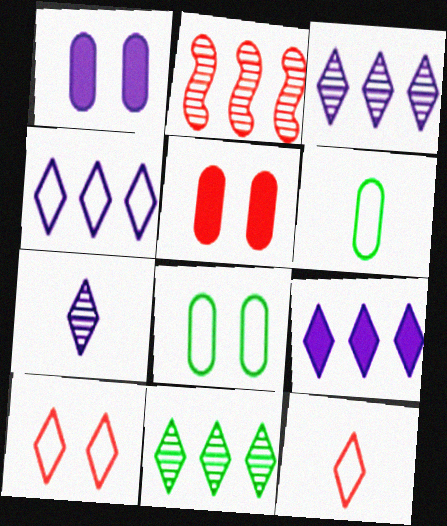[[2, 5, 12], 
[3, 4, 9]]